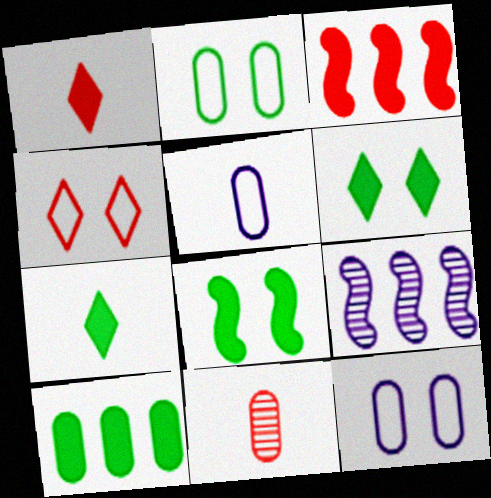[[1, 2, 9], 
[3, 4, 11], 
[7, 8, 10], 
[10, 11, 12]]